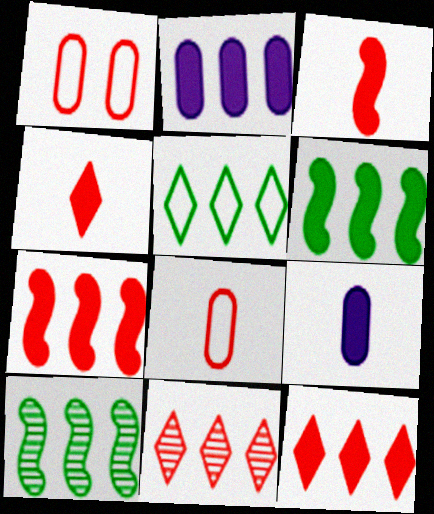[[1, 3, 11], 
[2, 6, 12]]